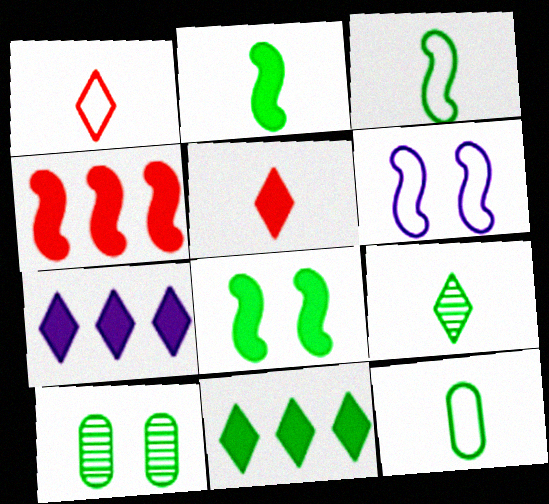[[2, 9, 12], 
[3, 10, 11]]